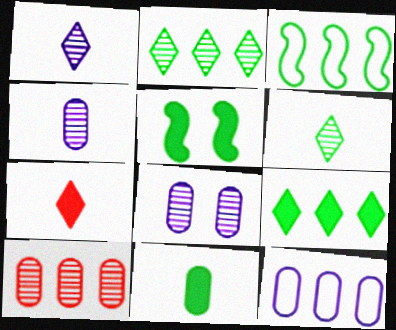[[3, 7, 8], 
[5, 9, 11]]